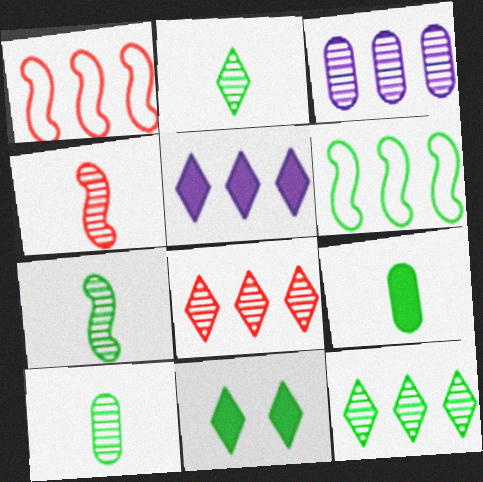[[2, 7, 10], 
[6, 10, 11]]